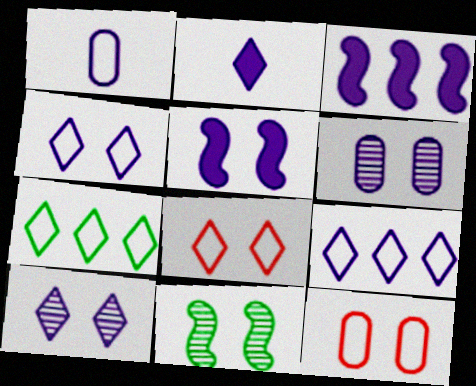[[1, 3, 10], 
[2, 9, 10], 
[4, 5, 6]]